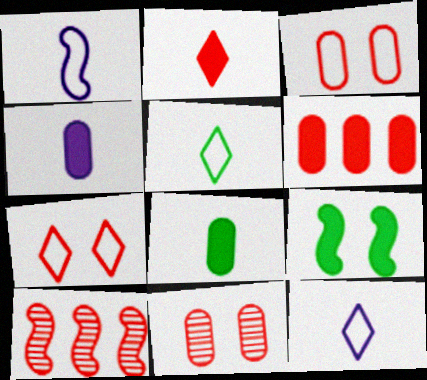[[1, 9, 10], 
[2, 3, 10]]